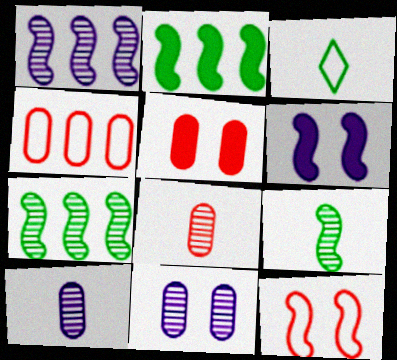[[1, 3, 5], 
[4, 5, 8]]